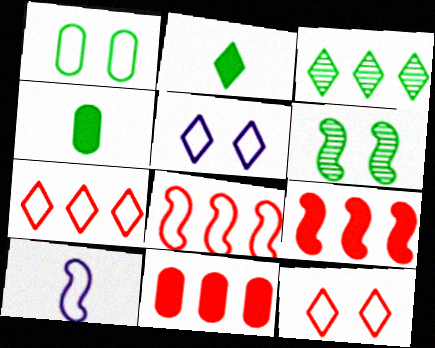[[1, 7, 10], 
[6, 9, 10]]